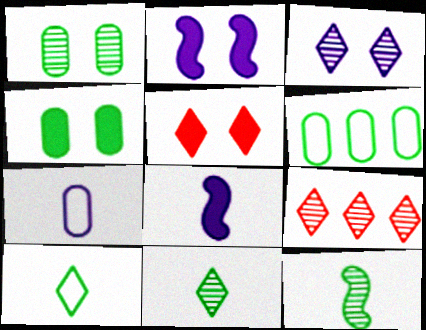[[2, 4, 5], 
[3, 9, 11]]